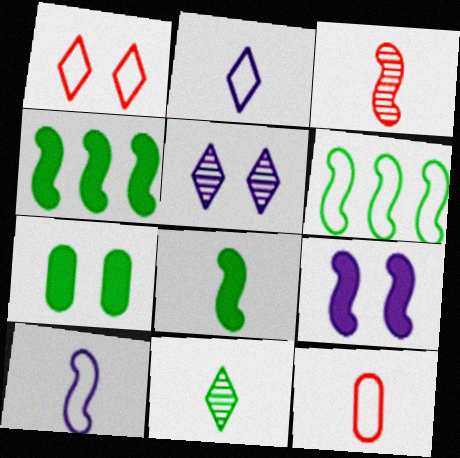[[3, 6, 9], 
[3, 8, 10], 
[4, 5, 12], 
[6, 7, 11]]